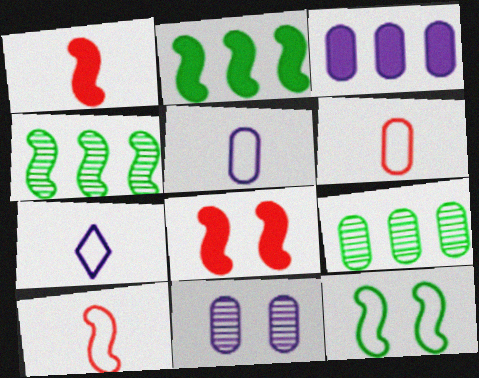[[3, 5, 11], 
[7, 8, 9]]